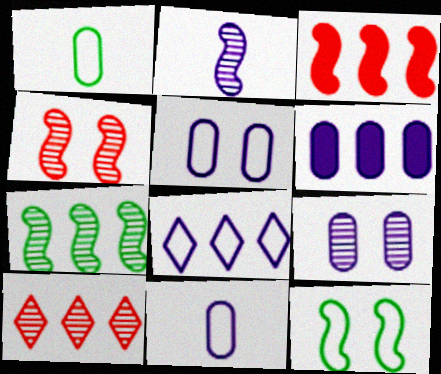[[2, 3, 12], 
[2, 4, 7], 
[6, 9, 11]]